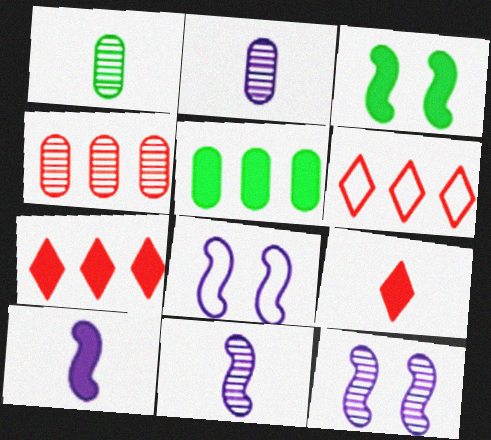[[1, 7, 8], 
[2, 3, 6]]